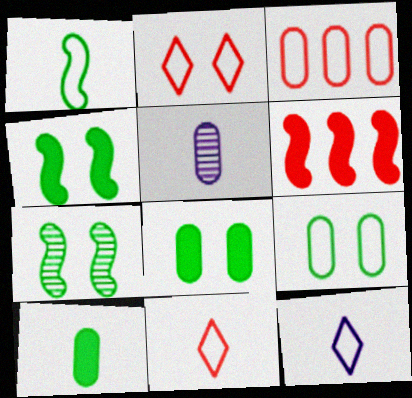[[3, 5, 8]]